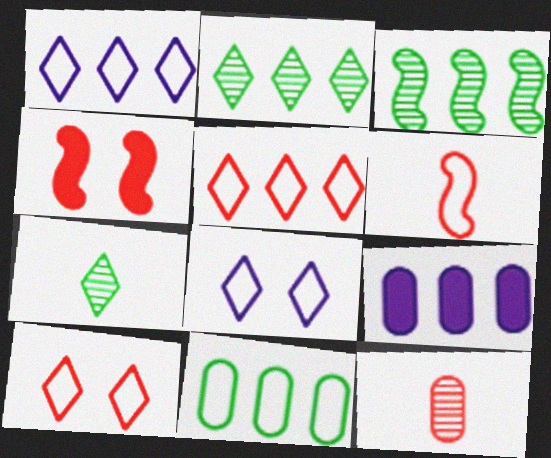[[3, 5, 9], 
[4, 5, 12], 
[6, 8, 11]]